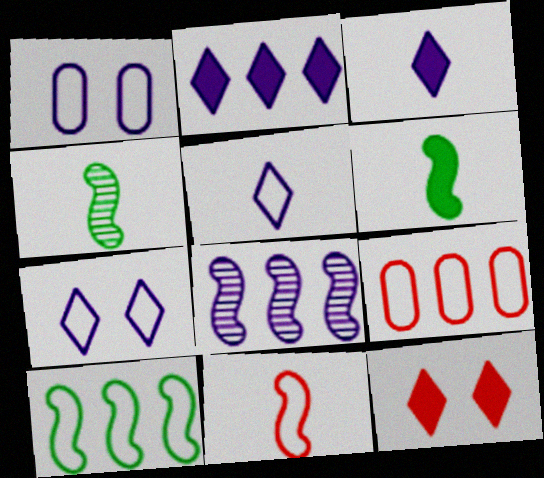[[1, 3, 8]]